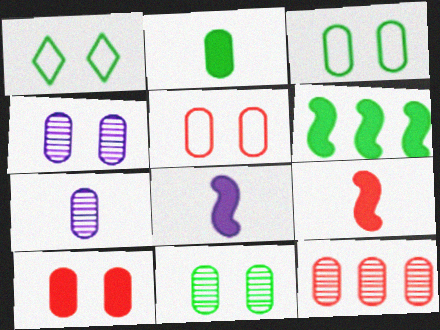[[1, 8, 12], 
[3, 4, 10], 
[7, 11, 12]]